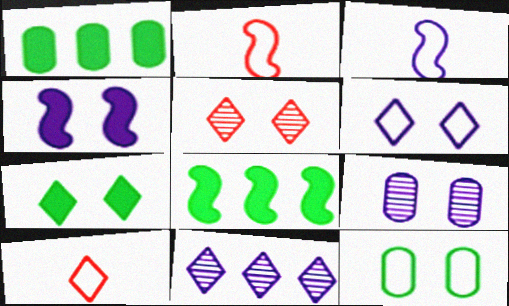[[1, 3, 5], 
[4, 5, 12], 
[4, 6, 9], 
[5, 6, 7], 
[7, 10, 11], 
[8, 9, 10]]